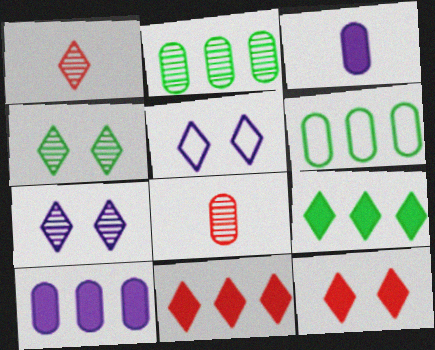[[1, 5, 9], 
[4, 5, 12]]